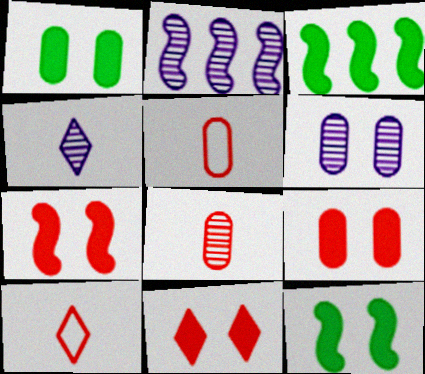[[1, 2, 10], 
[2, 4, 6], 
[3, 6, 10], 
[7, 9, 11]]